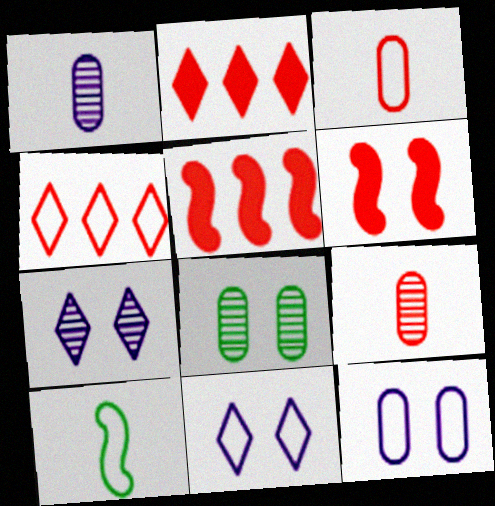[[4, 6, 9], 
[4, 10, 12], 
[6, 8, 11]]